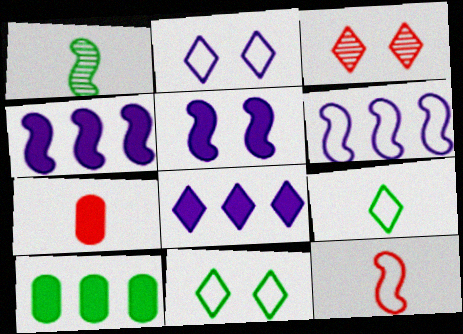[[1, 10, 11], 
[3, 8, 9]]